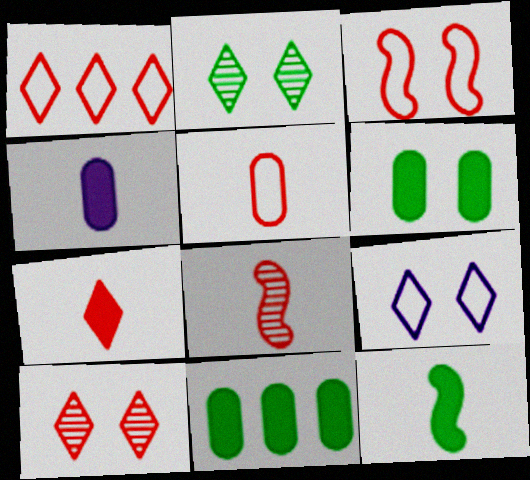[[1, 3, 5], 
[1, 7, 10], 
[4, 7, 12], 
[5, 7, 8], 
[8, 9, 11]]